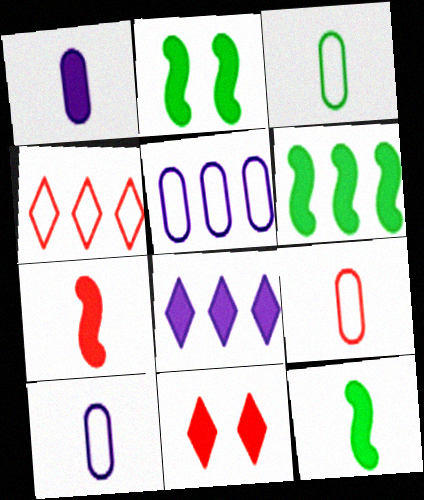[[1, 6, 11], 
[2, 6, 12], 
[3, 9, 10]]